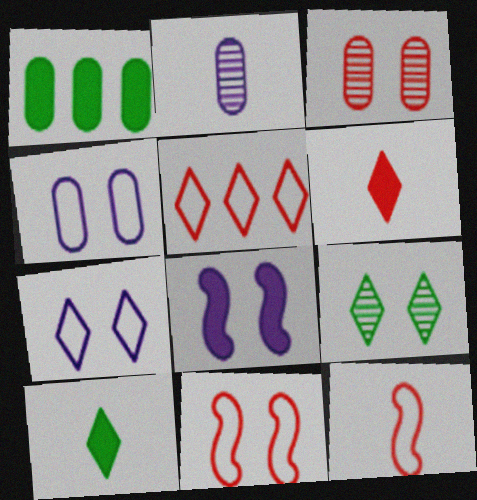[[1, 6, 8], 
[2, 10, 12]]